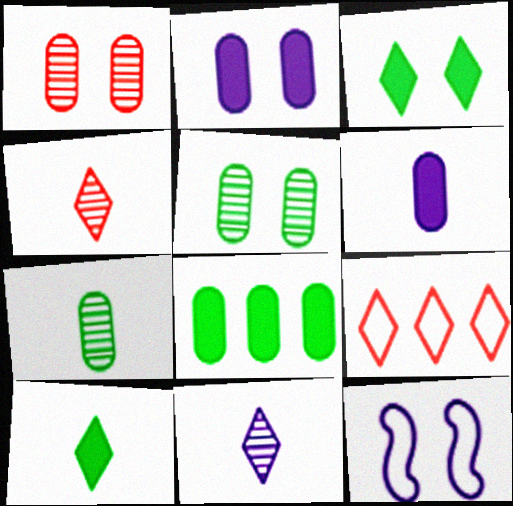[[1, 3, 12], 
[3, 9, 11], 
[4, 8, 12]]